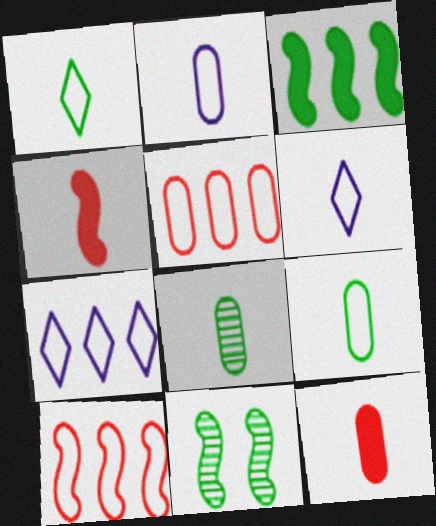[[2, 8, 12], 
[4, 6, 8], 
[7, 11, 12]]